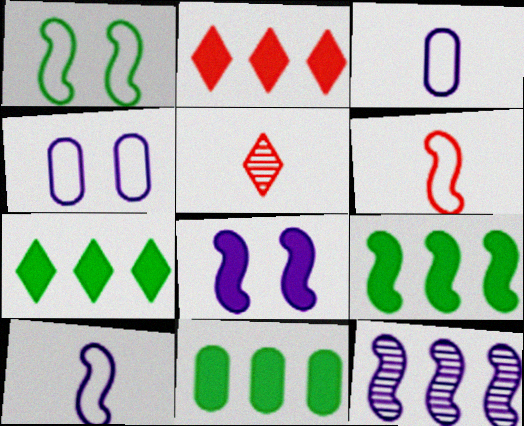[[4, 5, 9], 
[7, 9, 11], 
[8, 10, 12]]